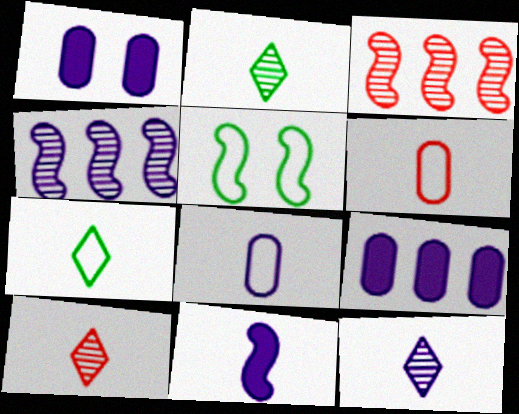[[1, 3, 7], 
[2, 6, 11], 
[2, 10, 12], 
[3, 5, 11], 
[5, 9, 10], 
[8, 11, 12]]